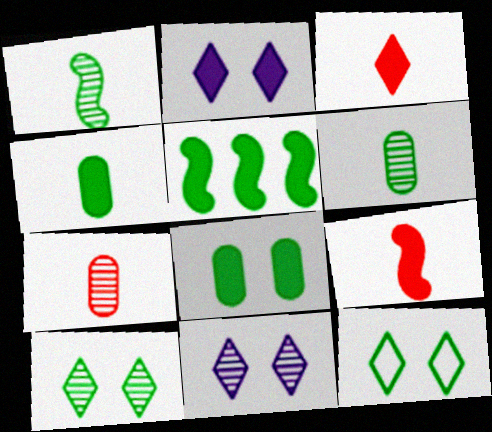[[5, 6, 12]]